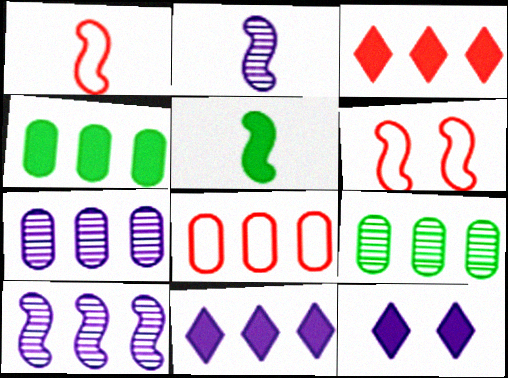[[1, 2, 5], 
[1, 9, 12], 
[4, 7, 8], 
[5, 6, 10]]